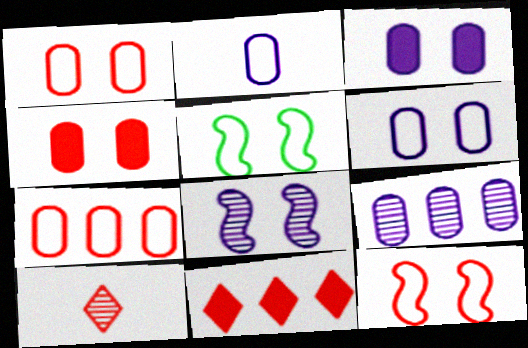[[2, 3, 9]]